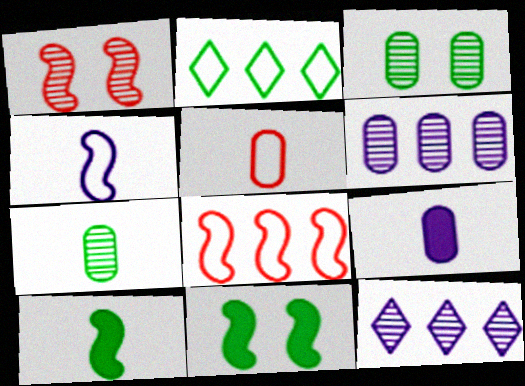[[1, 2, 9], 
[1, 7, 12], 
[2, 3, 10], 
[2, 7, 11], 
[5, 7, 9], 
[5, 11, 12]]